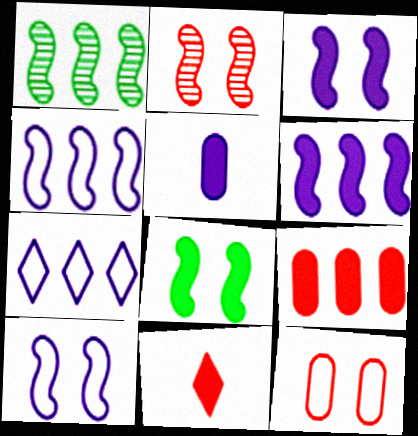[[1, 7, 9], 
[2, 8, 10]]